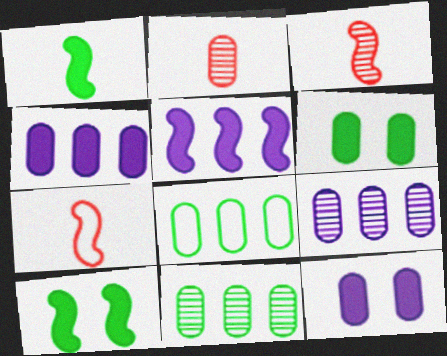[[2, 8, 12]]